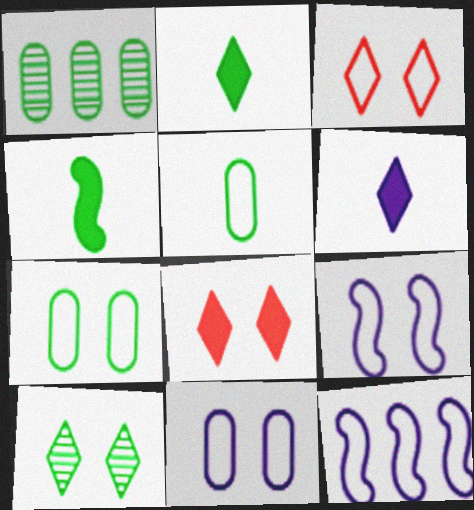[[3, 5, 12], 
[3, 7, 9]]